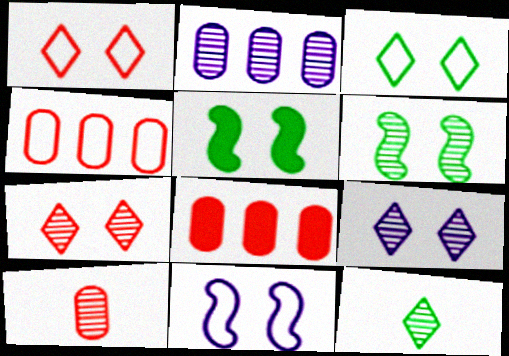[[8, 11, 12]]